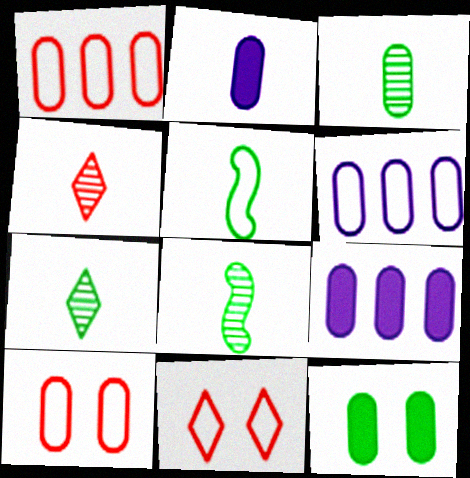[[2, 4, 5], 
[3, 7, 8], 
[3, 9, 10], 
[5, 6, 11], 
[8, 9, 11]]